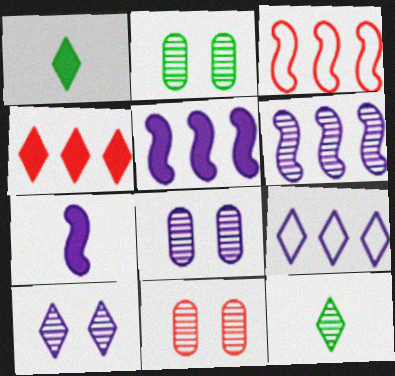[[1, 3, 8], 
[2, 8, 11], 
[6, 11, 12], 
[7, 8, 9]]